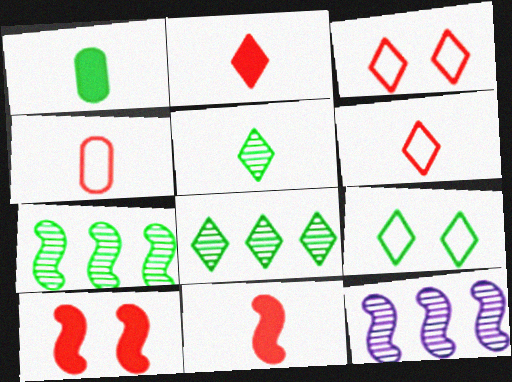[[1, 3, 12], 
[1, 7, 9]]